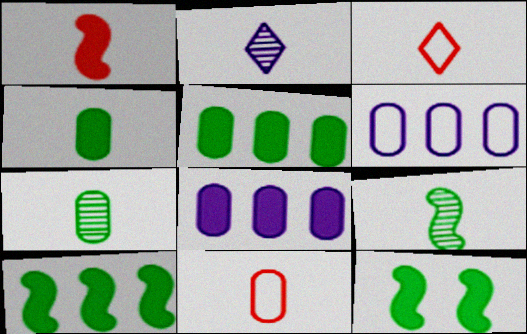[]